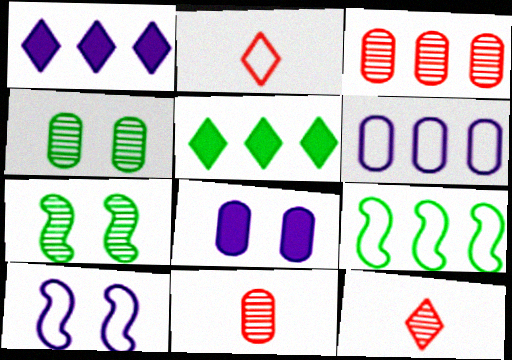[[1, 3, 9], 
[5, 10, 11], 
[8, 9, 12]]